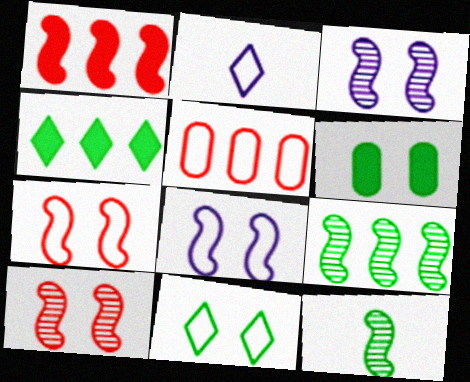[[1, 8, 12]]